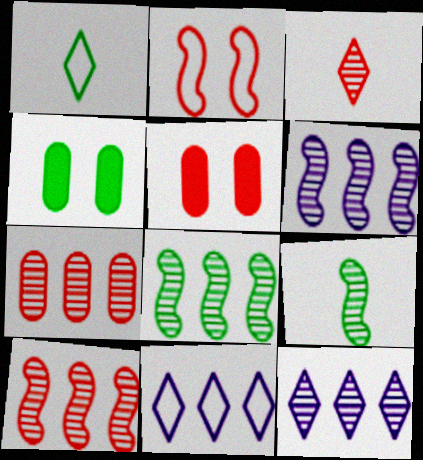[[1, 4, 8], 
[1, 5, 6], 
[5, 9, 11], 
[6, 8, 10], 
[7, 8, 12]]